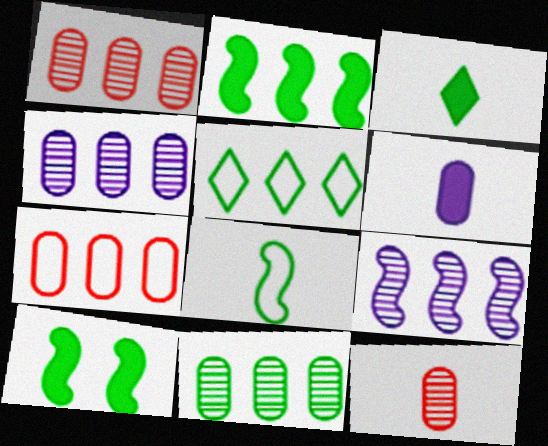[[1, 4, 11], 
[2, 5, 11]]